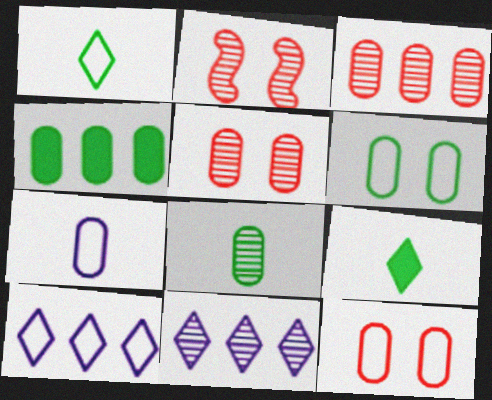[[2, 8, 11], 
[4, 5, 7], 
[4, 6, 8]]